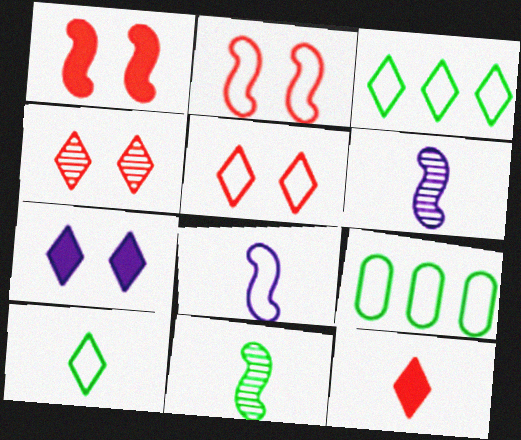[[5, 8, 9]]